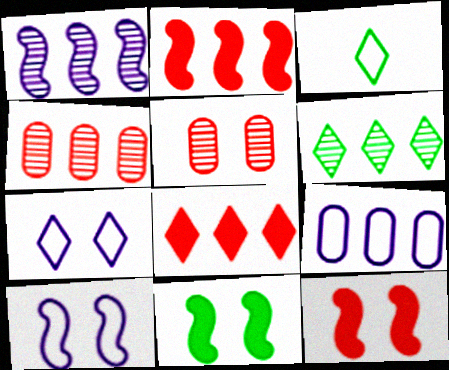[[1, 4, 6], 
[2, 6, 9], 
[5, 7, 11]]